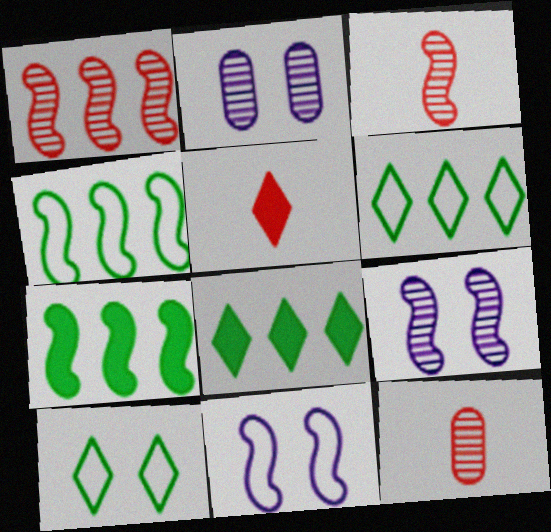[[2, 4, 5], 
[3, 7, 11], 
[8, 11, 12]]